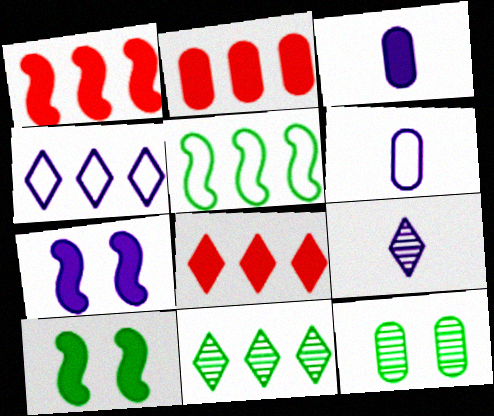[[1, 2, 8], 
[2, 6, 12], 
[3, 8, 10], 
[4, 8, 11]]